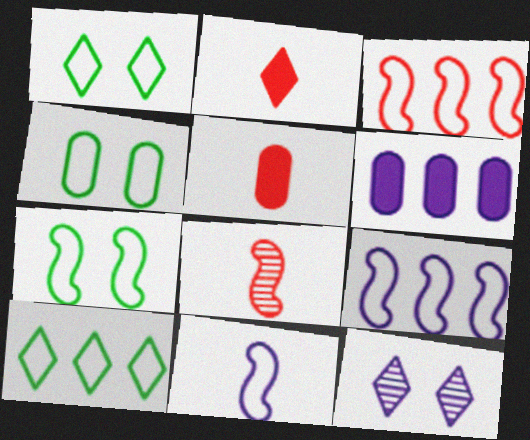[[1, 4, 7], 
[1, 6, 8], 
[2, 10, 12], 
[3, 7, 11], 
[6, 11, 12]]